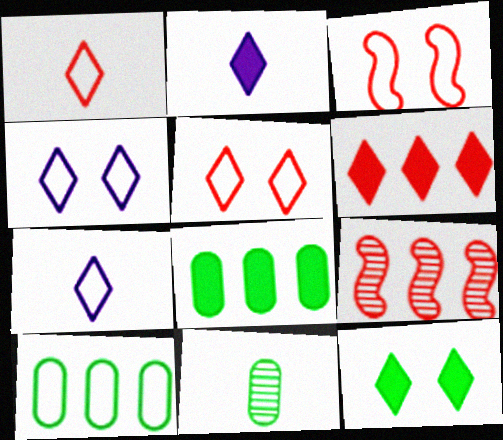[[2, 6, 12], 
[3, 7, 10]]